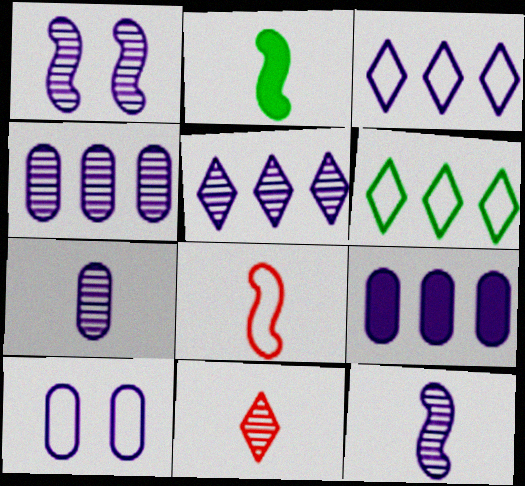[[1, 5, 7], 
[2, 8, 12], 
[6, 8, 10], 
[7, 9, 10]]